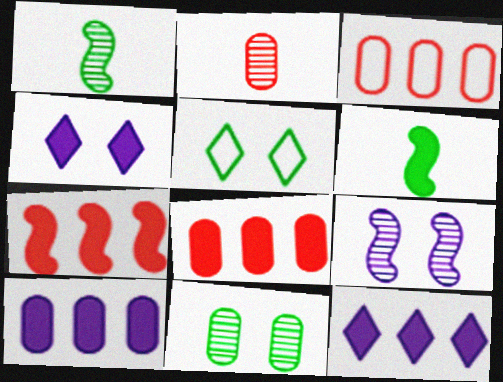[[1, 3, 4], 
[4, 6, 8]]